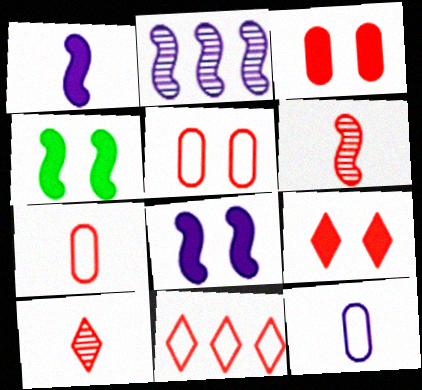[[3, 6, 11], 
[9, 10, 11]]